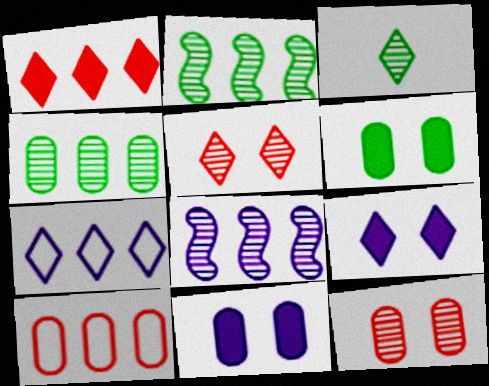[[3, 8, 12]]